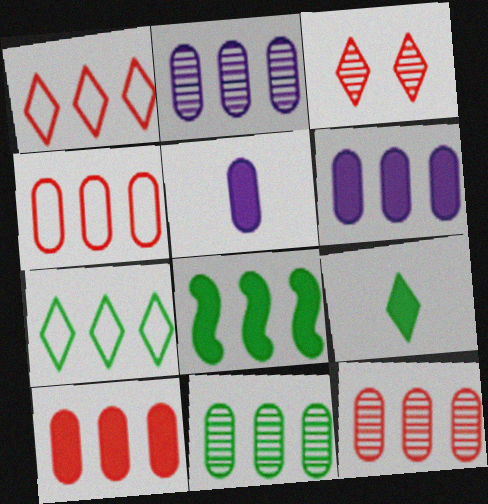[[1, 2, 8], 
[2, 11, 12], 
[4, 6, 11], 
[4, 10, 12], 
[7, 8, 11]]